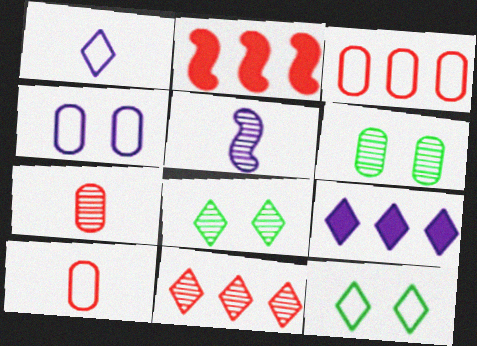[[1, 2, 6], 
[2, 3, 11], 
[4, 5, 9], 
[5, 6, 11]]